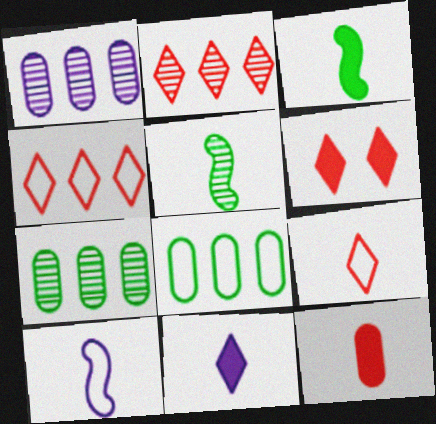[[2, 6, 9], 
[3, 11, 12], 
[6, 7, 10]]